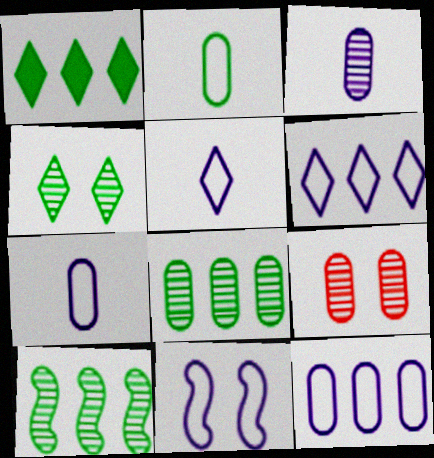[[3, 8, 9], 
[5, 11, 12], 
[6, 7, 11]]